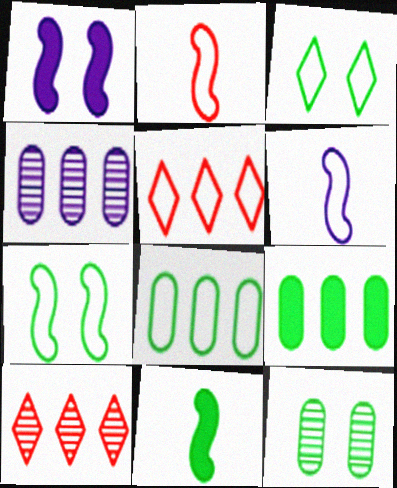[]